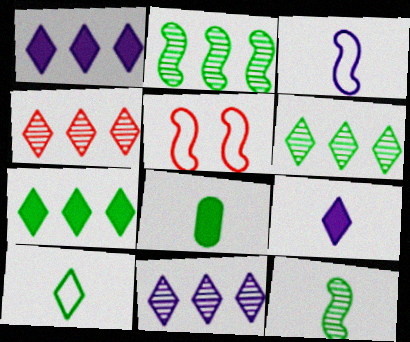[[4, 6, 11], 
[5, 8, 11], 
[8, 10, 12]]